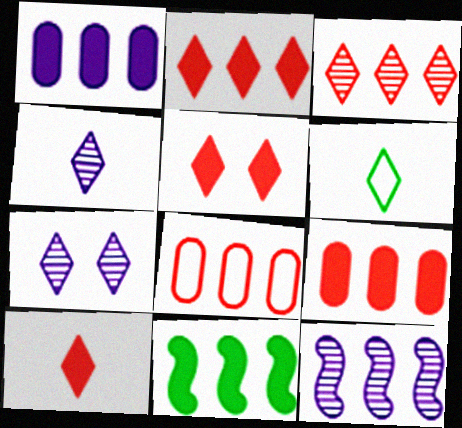[[1, 2, 11], 
[2, 5, 10], 
[2, 6, 7], 
[4, 6, 10]]